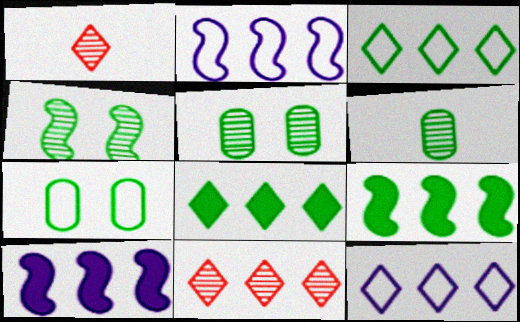[[1, 7, 10], 
[8, 11, 12]]